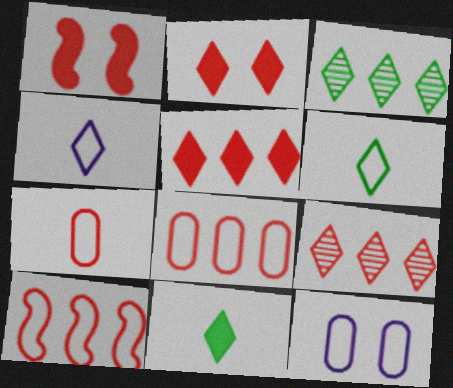[[1, 7, 9], 
[2, 3, 4], 
[6, 10, 12]]